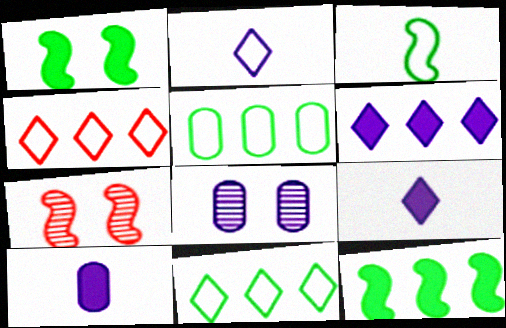[[5, 7, 9], 
[7, 10, 11]]